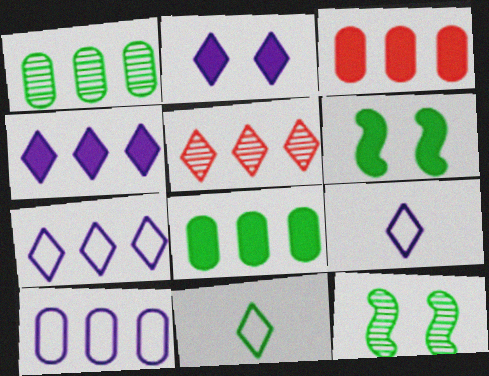[[1, 3, 10], 
[1, 6, 11], 
[2, 5, 11], 
[3, 9, 12], 
[8, 11, 12]]